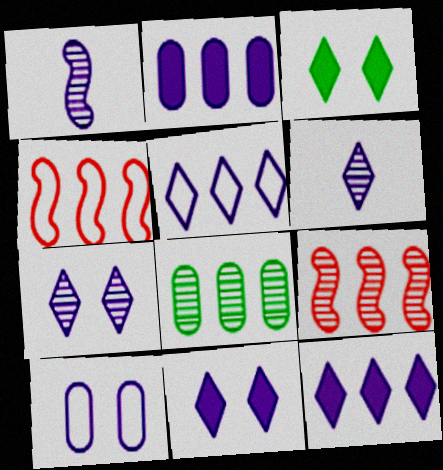[[1, 10, 12], 
[4, 8, 12], 
[5, 6, 11]]